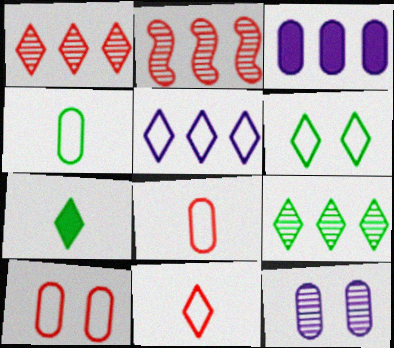[[5, 6, 11], 
[6, 7, 9]]